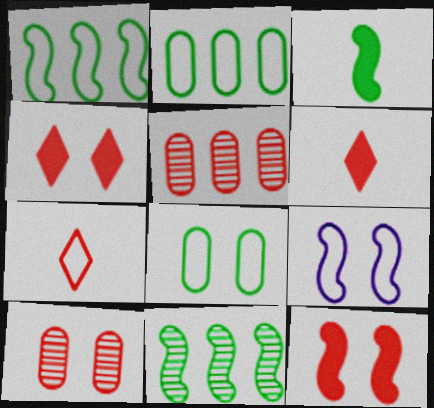[[2, 7, 9], 
[5, 7, 12]]